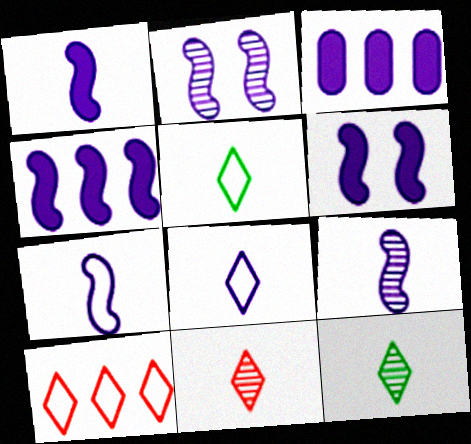[[1, 4, 6], 
[1, 7, 9], 
[2, 3, 8], 
[2, 4, 7]]